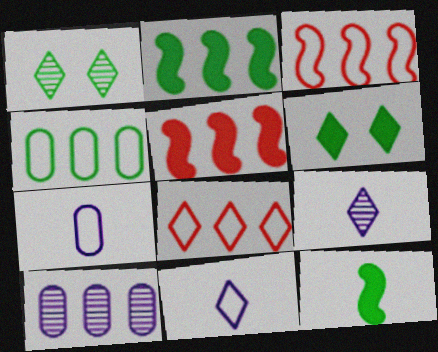[[1, 4, 12], 
[1, 5, 7], 
[2, 8, 10], 
[6, 8, 9]]